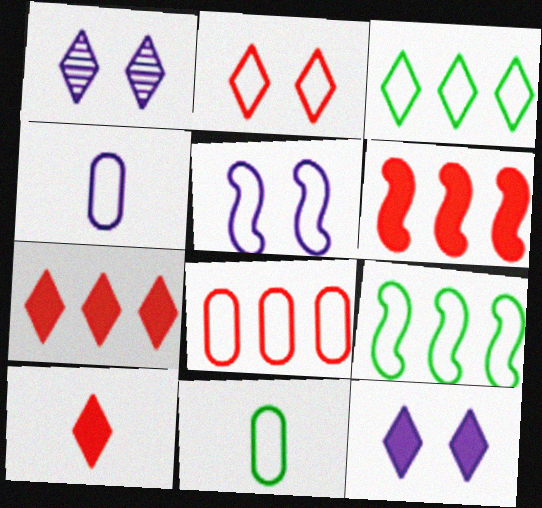[[1, 3, 10], 
[1, 6, 11], 
[2, 4, 9]]